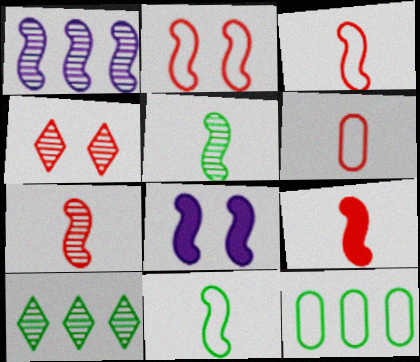[[3, 7, 9], 
[6, 8, 10]]